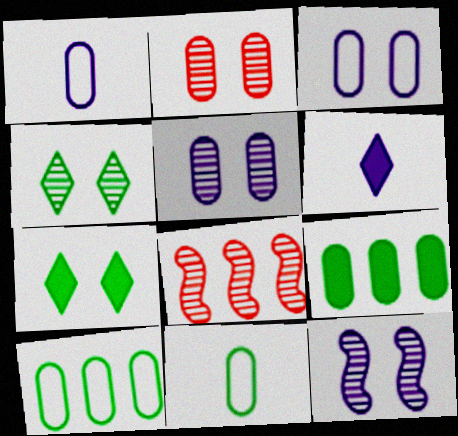[[1, 2, 9], 
[1, 7, 8], 
[2, 4, 12]]